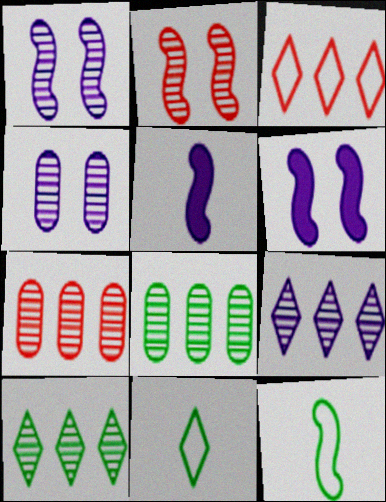[[6, 7, 11]]